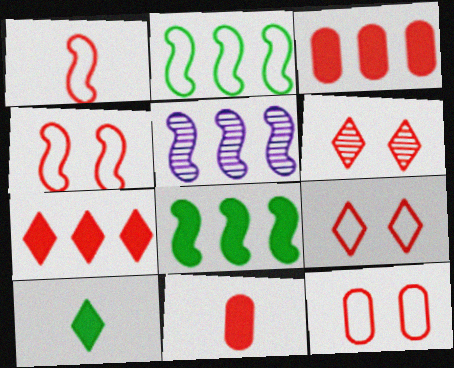[[1, 3, 6], 
[4, 9, 12], 
[5, 10, 12]]